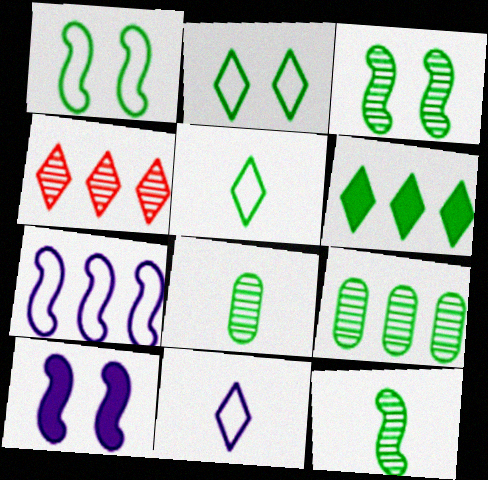[[1, 6, 8]]